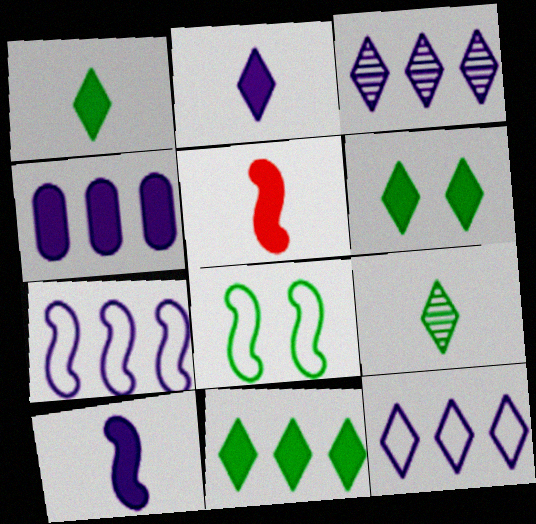[[1, 6, 11], 
[3, 4, 7], 
[4, 5, 6]]